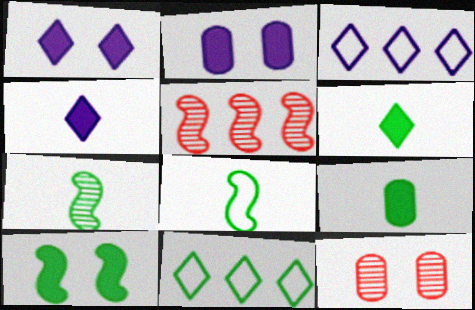[]